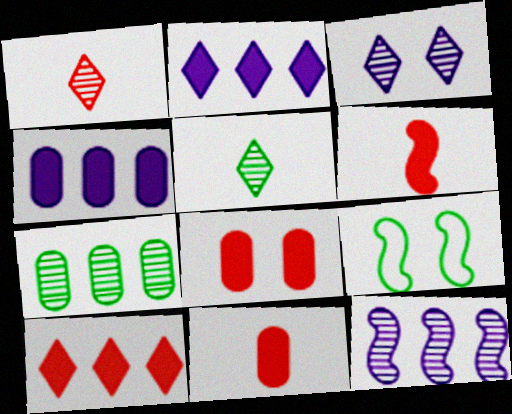[[1, 4, 9], 
[3, 8, 9], 
[6, 8, 10], 
[6, 9, 12]]